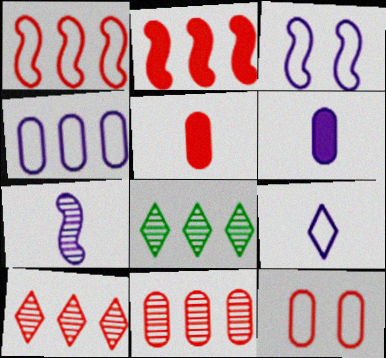[[2, 4, 8], 
[3, 4, 9], 
[3, 5, 8], 
[5, 11, 12], 
[6, 7, 9]]